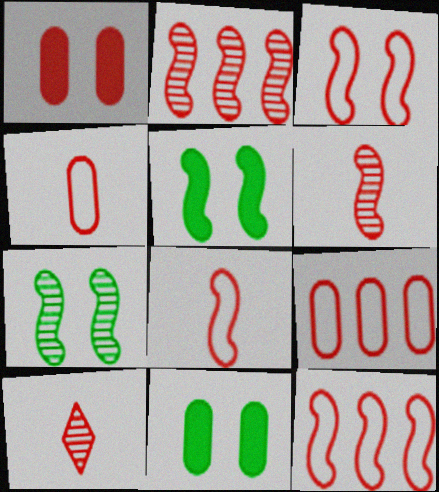[[1, 10, 12], 
[3, 8, 12]]